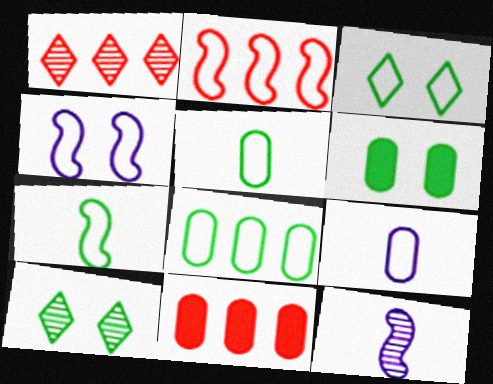[[1, 2, 11], 
[2, 3, 9], 
[2, 4, 7], 
[3, 7, 8], 
[3, 11, 12]]